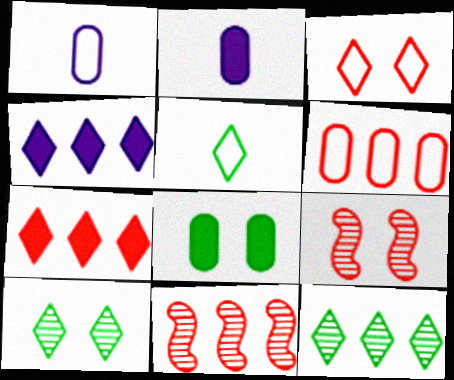[[6, 7, 11]]